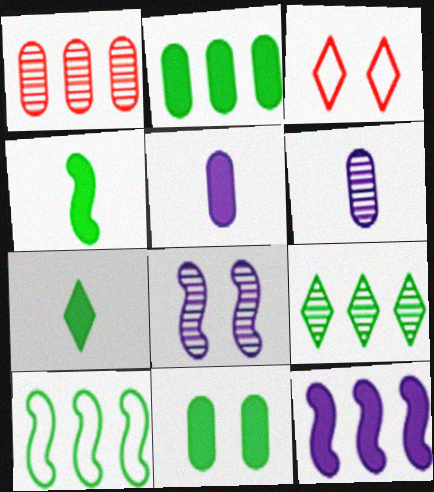[[2, 9, 10], 
[3, 8, 11]]